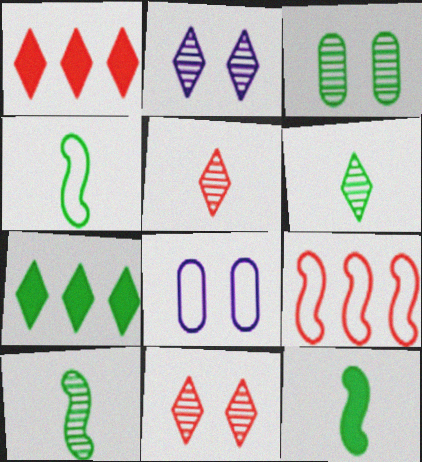[[1, 8, 10], 
[3, 4, 7], 
[4, 10, 12]]